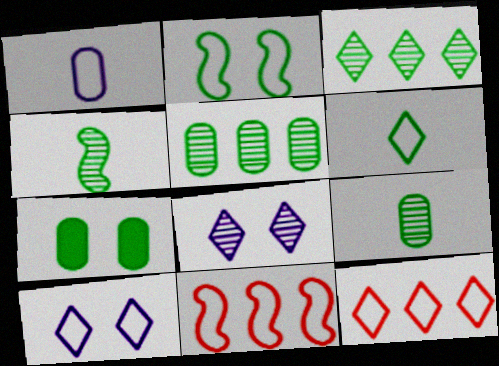[[1, 2, 12], 
[6, 10, 12]]